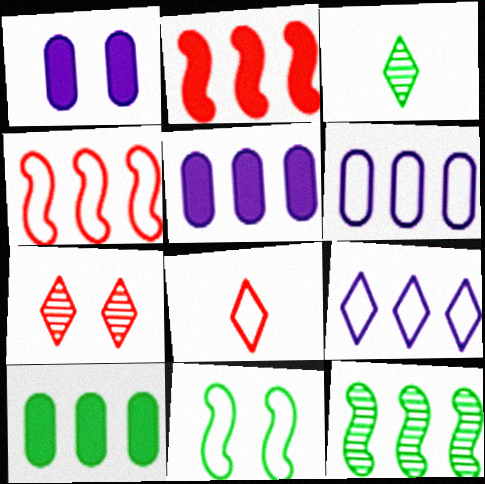[[1, 3, 4], 
[1, 7, 11], 
[1, 8, 12], 
[3, 10, 11], 
[6, 8, 11]]